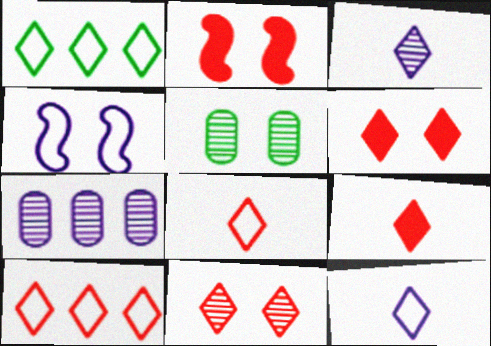[[1, 3, 6], 
[4, 5, 6], 
[9, 10, 11]]